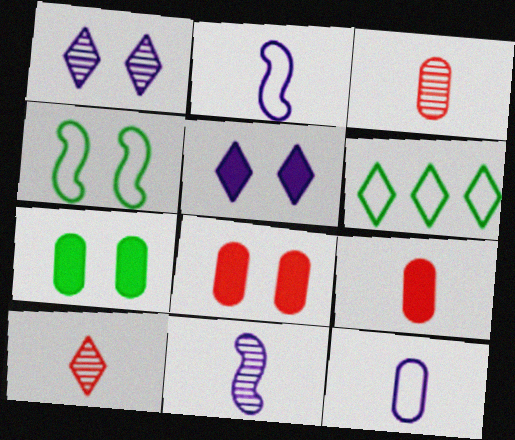[[1, 4, 8], 
[5, 6, 10], 
[6, 8, 11]]